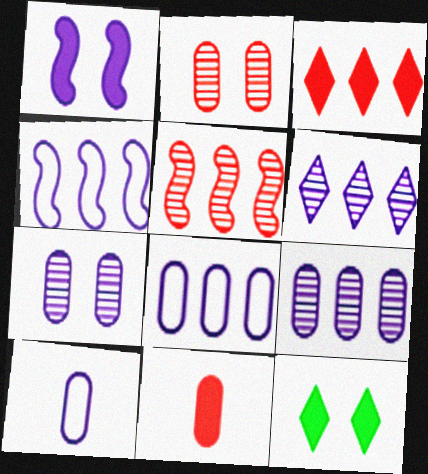[[1, 6, 10], 
[5, 10, 12]]